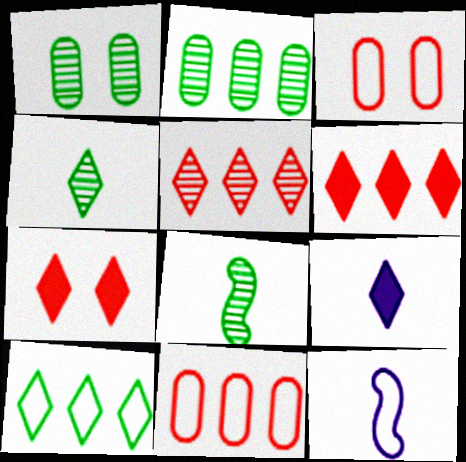[[1, 6, 12], 
[2, 7, 12], 
[3, 10, 12]]